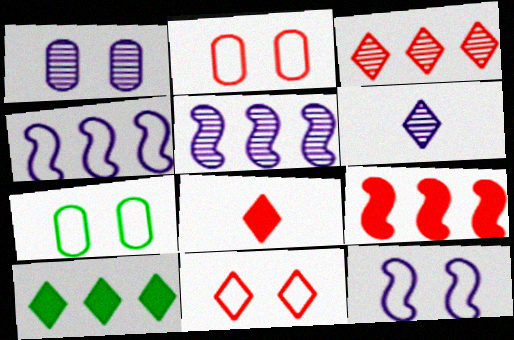[[1, 5, 6], 
[3, 8, 11], 
[5, 7, 8], 
[6, 7, 9], 
[6, 10, 11], 
[7, 11, 12]]